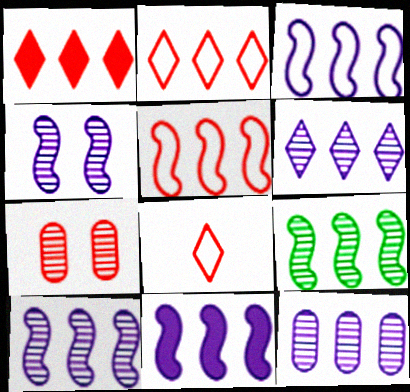[[3, 10, 11], 
[5, 9, 11], 
[6, 10, 12]]